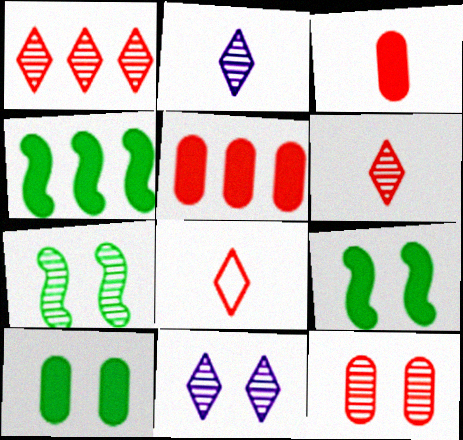[[7, 11, 12]]